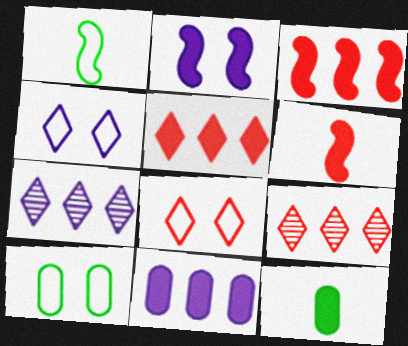[[2, 5, 12], 
[6, 7, 10]]